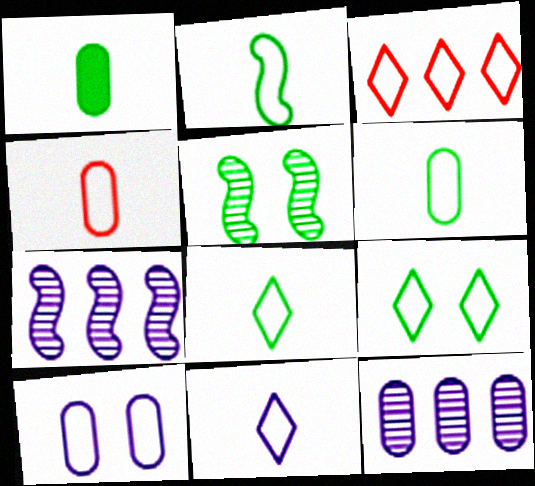[[2, 3, 10], 
[2, 4, 11], 
[2, 6, 8], 
[3, 9, 11]]